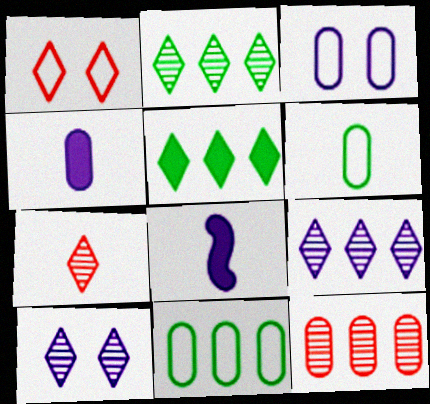[[2, 7, 10], 
[3, 8, 9], 
[6, 7, 8]]